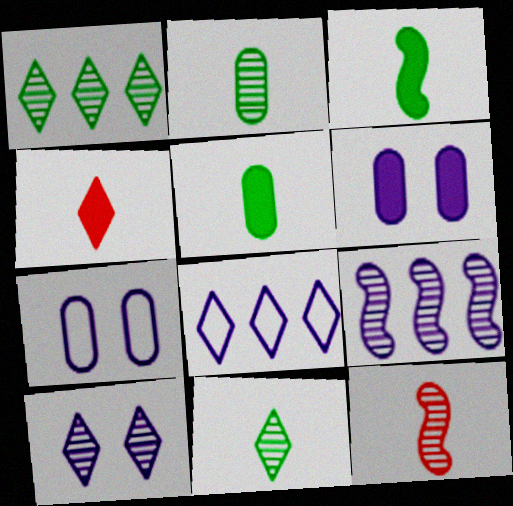[]